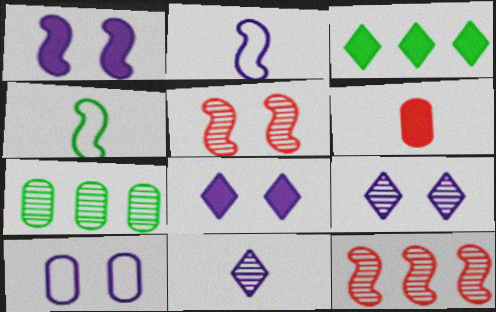[[1, 3, 6], 
[1, 4, 12], 
[1, 9, 10], 
[4, 6, 11], 
[5, 7, 11], 
[6, 7, 10]]